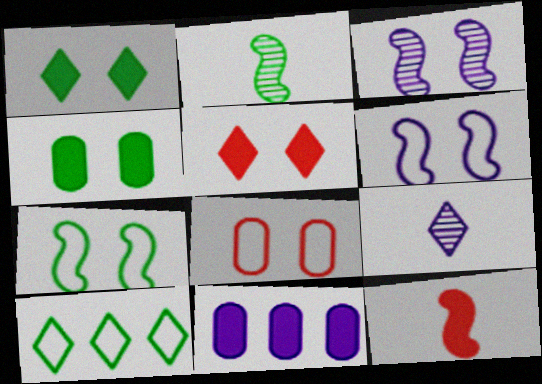[[1, 3, 8], 
[1, 11, 12], 
[2, 4, 10], 
[5, 9, 10], 
[6, 9, 11]]